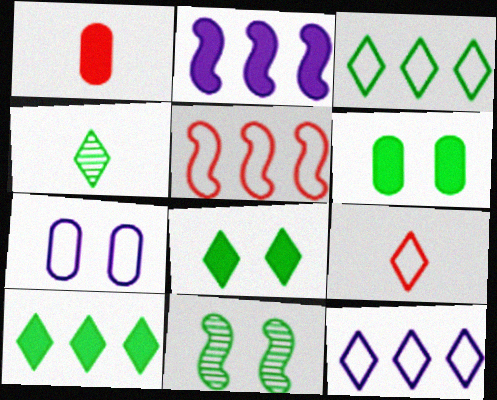[[1, 2, 8], 
[1, 11, 12], 
[3, 4, 8]]